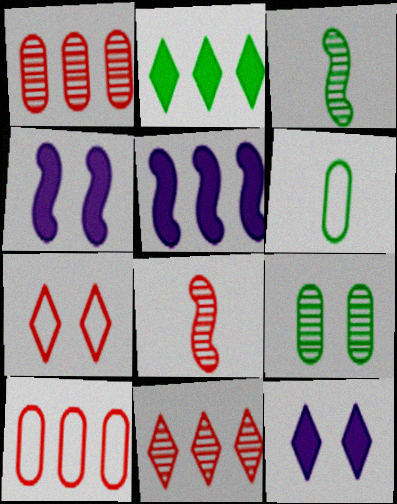[[3, 10, 12], 
[4, 6, 11], 
[4, 7, 9]]